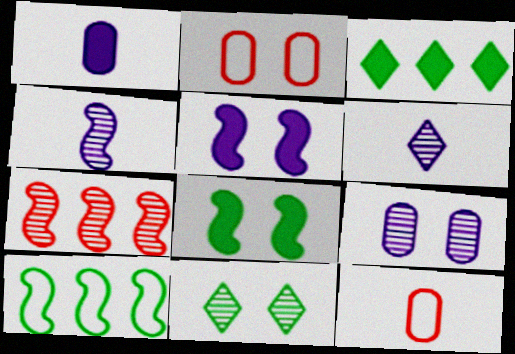[[2, 3, 4], 
[2, 5, 11]]